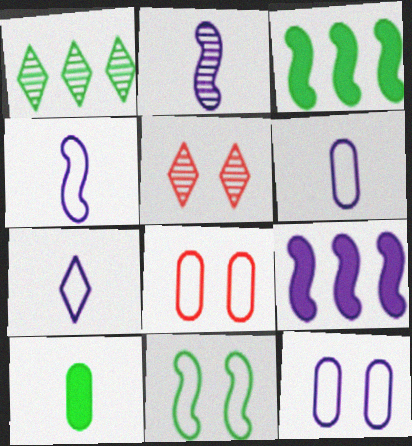[[1, 10, 11], 
[3, 5, 6], 
[4, 6, 7]]